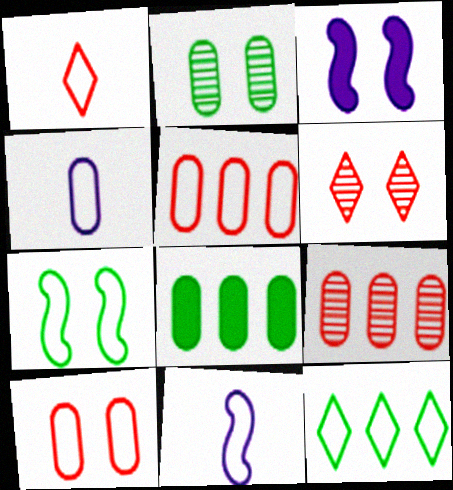[[6, 8, 11], 
[10, 11, 12]]